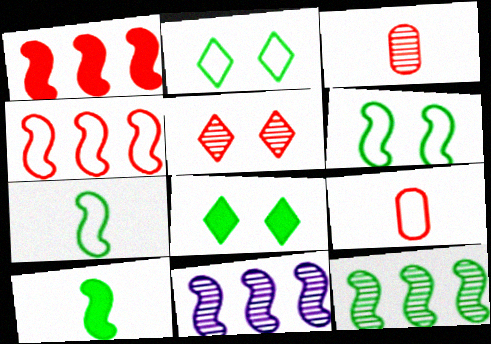[[1, 5, 9], 
[6, 10, 12], 
[8, 9, 11]]